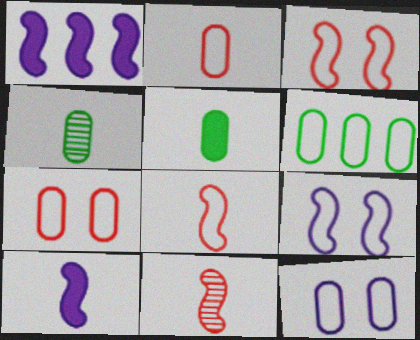[[2, 6, 12]]